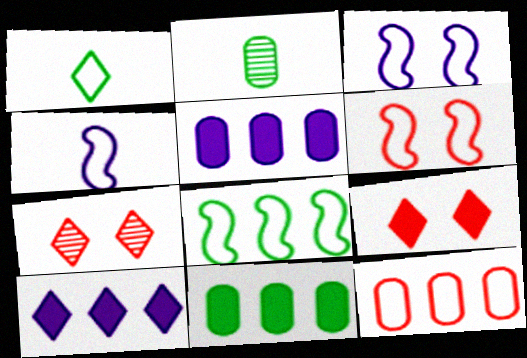[[1, 3, 12], 
[1, 7, 10], 
[2, 6, 10], 
[4, 6, 8], 
[4, 7, 11]]